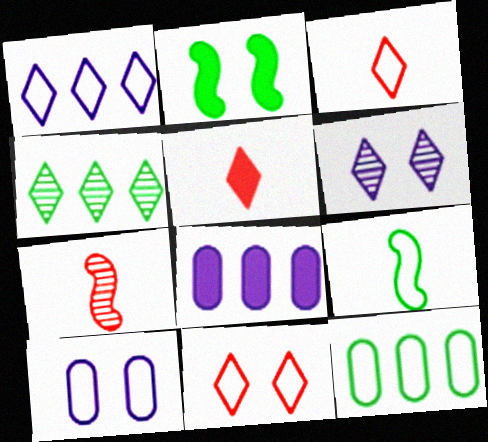[[2, 5, 8]]